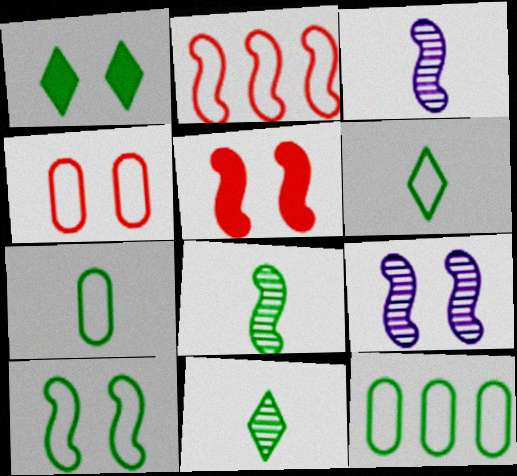[[1, 4, 9], 
[1, 8, 12], 
[5, 9, 10], 
[6, 10, 12]]